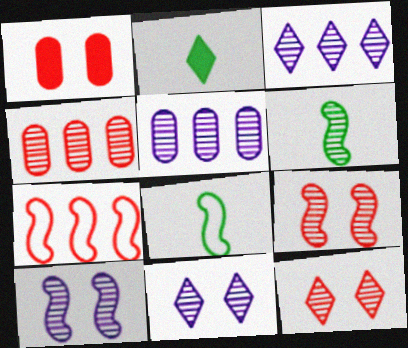[[1, 3, 8], 
[4, 6, 11], 
[5, 6, 12]]